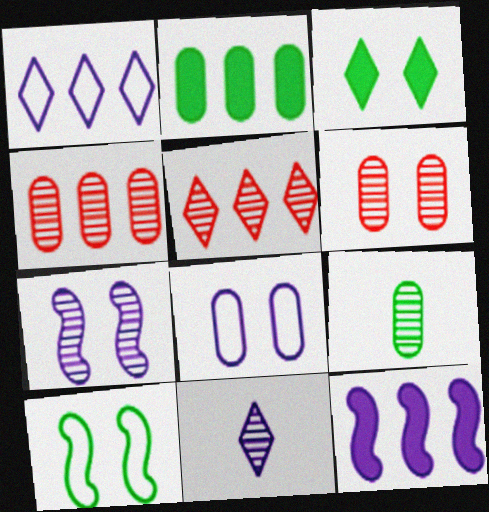[[5, 7, 9], 
[8, 11, 12]]